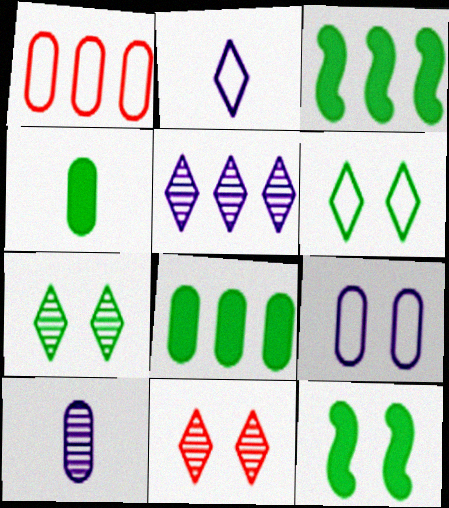[[1, 3, 5], 
[9, 11, 12]]